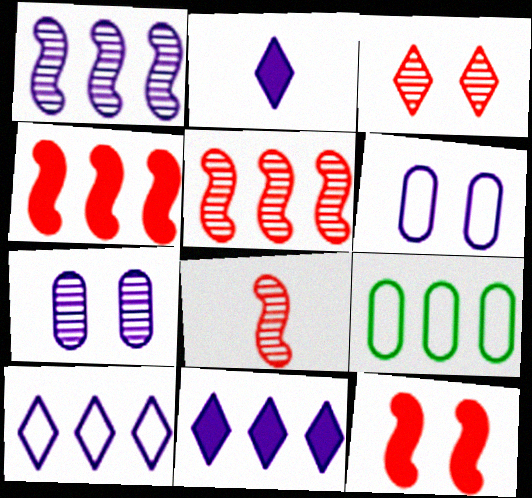[[1, 2, 6], 
[5, 9, 11]]